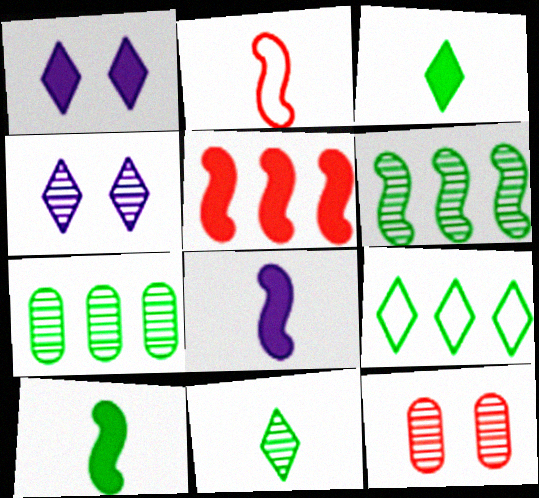[[1, 2, 7], 
[8, 9, 12]]